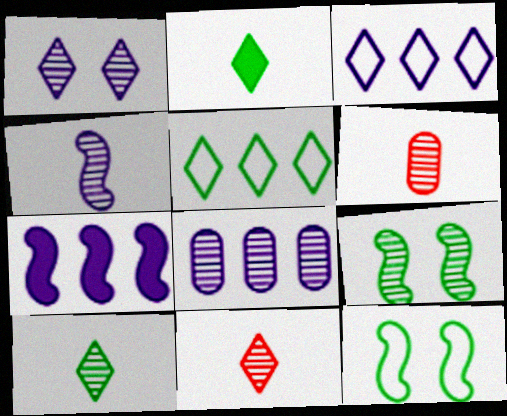[[1, 4, 8], 
[3, 7, 8], 
[4, 6, 10], 
[8, 9, 11]]